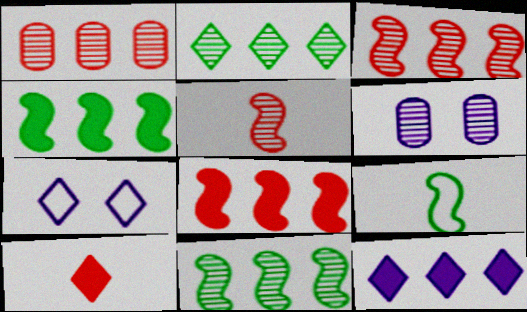[[2, 5, 6], 
[2, 7, 10]]